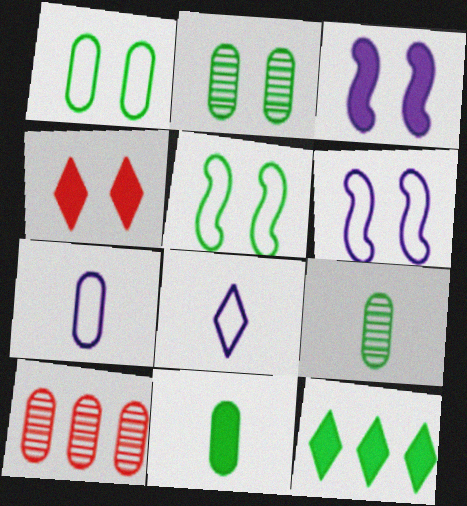[[2, 4, 6], 
[5, 9, 12]]